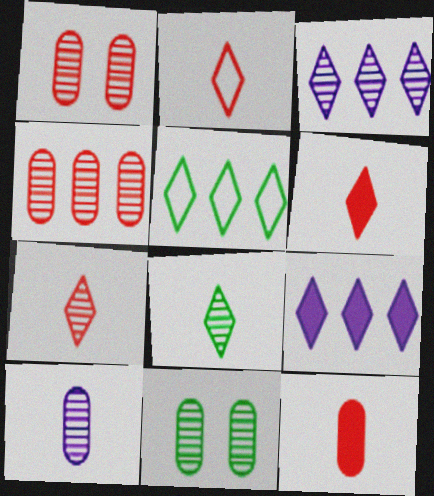[[2, 6, 7], 
[4, 10, 11]]